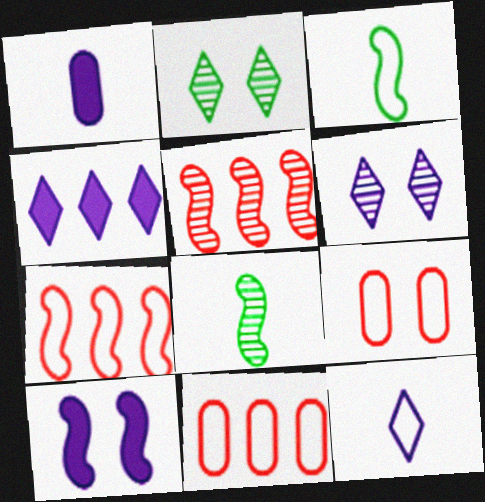[[1, 2, 7], 
[1, 4, 10], 
[2, 9, 10], 
[3, 5, 10], 
[4, 6, 12], 
[4, 8, 9], 
[7, 8, 10]]